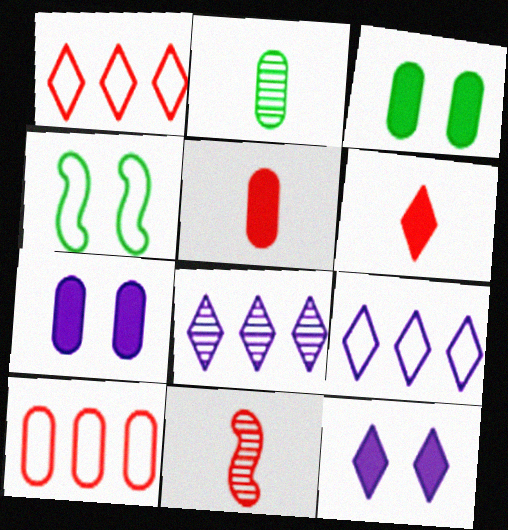[[2, 7, 10], 
[3, 9, 11], 
[4, 5, 8]]